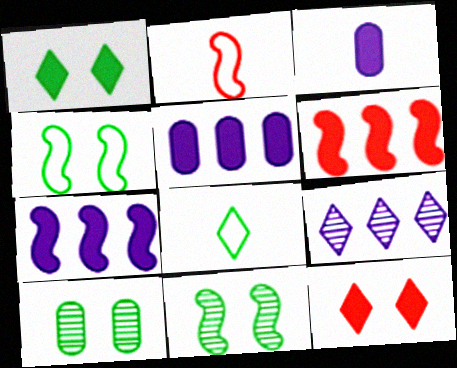[[1, 3, 6], 
[1, 4, 10], 
[2, 7, 11], 
[8, 9, 12]]